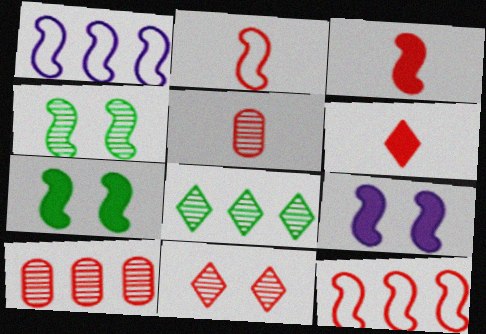[[1, 3, 4], 
[2, 5, 6]]